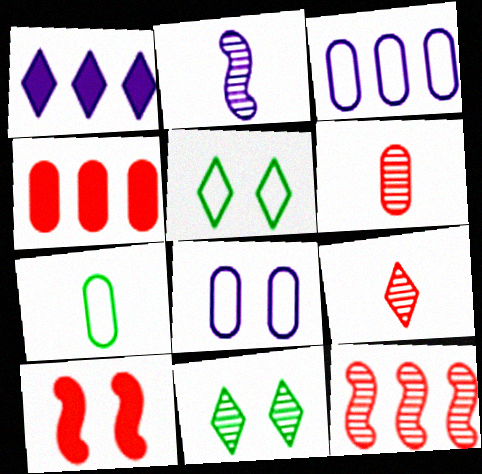[[1, 2, 8], 
[1, 5, 9], 
[2, 4, 5], 
[8, 10, 11]]